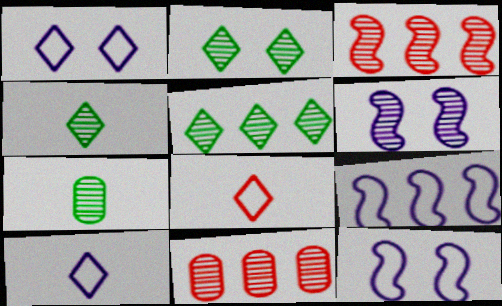[[2, 4, 5], 
[4, 6, 11]]